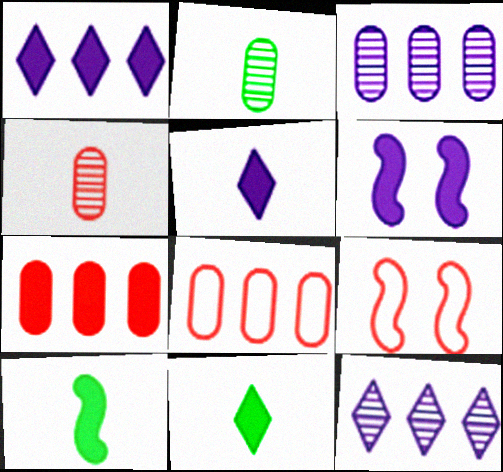[[1, 2, 9], 
[3, 9, 11], 
[6, 7, 11]]